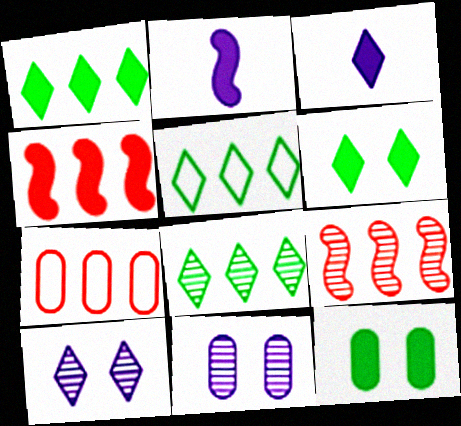[[1, 5, 8], 
[3, 4, 12]]